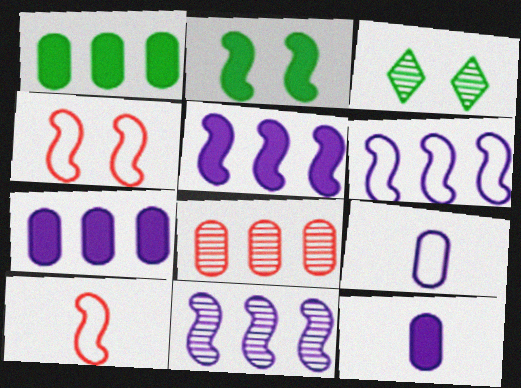[[2, 10, 11], 
[3, 7, 10], 
[5, 6, 11]]